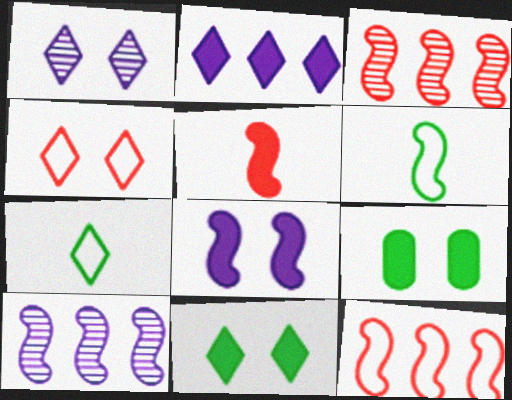[[1, 4, 11], 
[2, 5, 9], 
[3, 6, 8]]